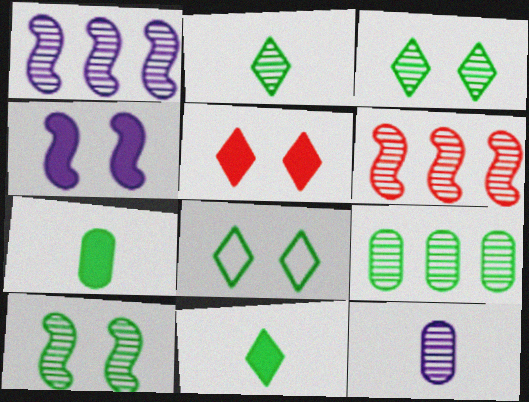[[2, 9, 10], 
[3, 6, 12]]